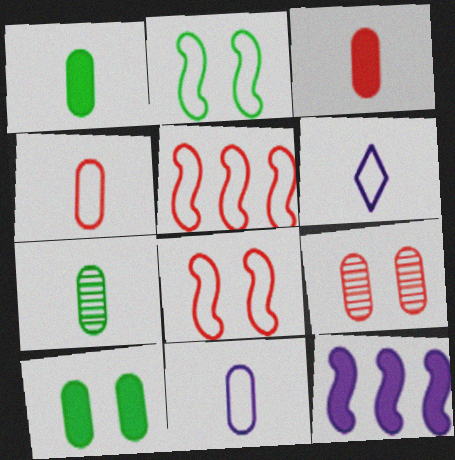[[3, 7, 11]]